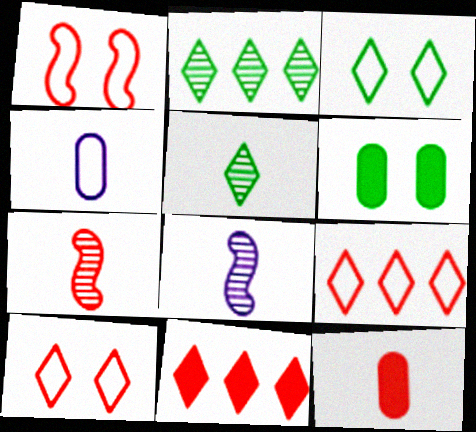[[6, 8, 9]]